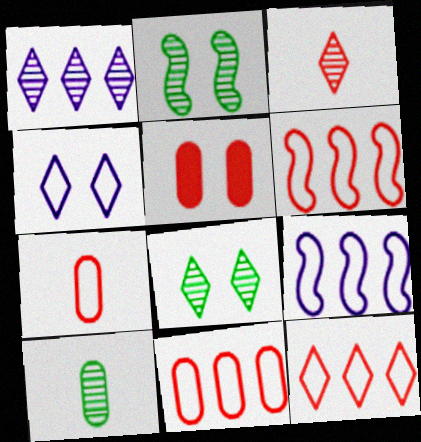[[1, 3, 8], 
[2, 4, 5], 
[3, 5, 6], 
[6, 11, 12]]